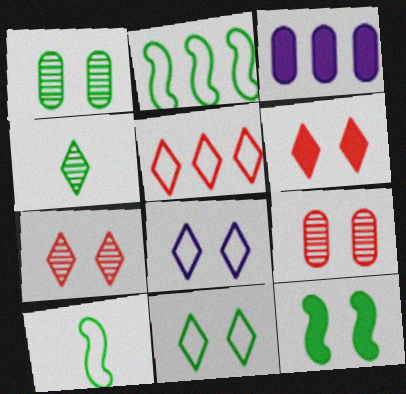[[1, 11, 12], 
[3, 7, 10], 
[8, 9, 12]]